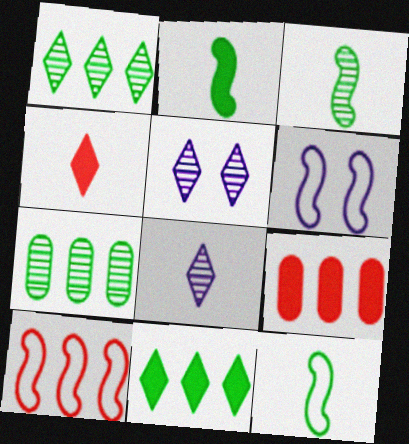[[2, 3, 12], 
[4, 6, 7], 
[5, 9, 12], 
[6, 10, 12]]